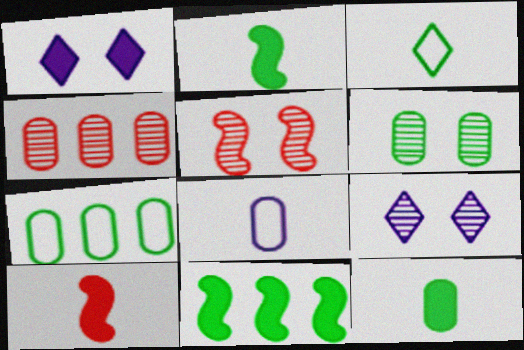[[3, 6, 11], 
[5, 6, 9], 
[6, 7, 12], 
[7, 9, 10]]